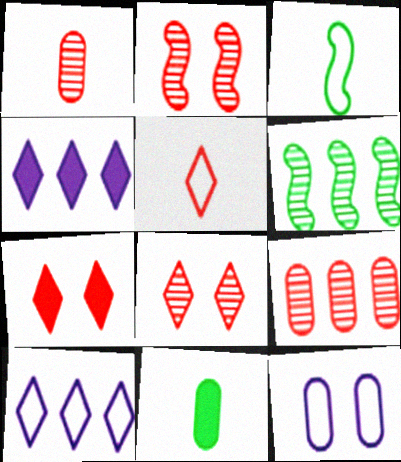[[2, 10, 11], 
[9, 11, 12]]